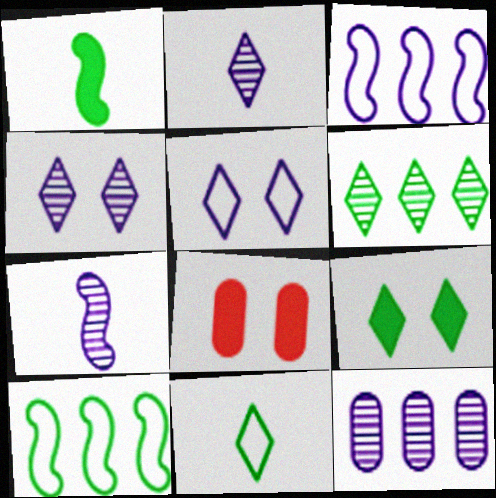[[2, 8, 10], 
[4, 7, 12], 
[6, 9, 11]]